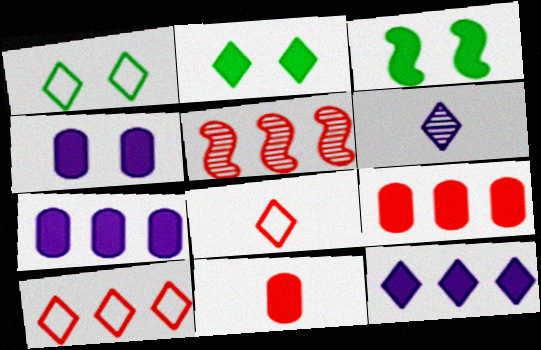[[2, 6, 10], 
[3, 11, 12], 
[5, 9, 10]]